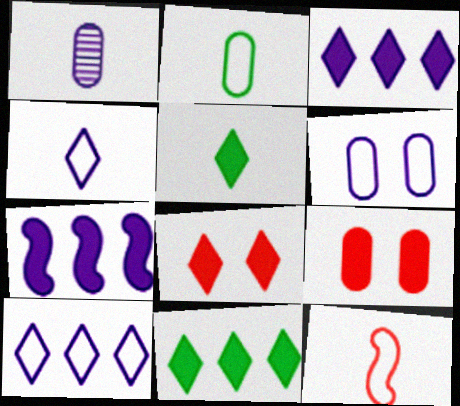[[1, 5, 12], 
[2, 4, 12], 
[3, 5, 8], 
[5, 7, 9]]